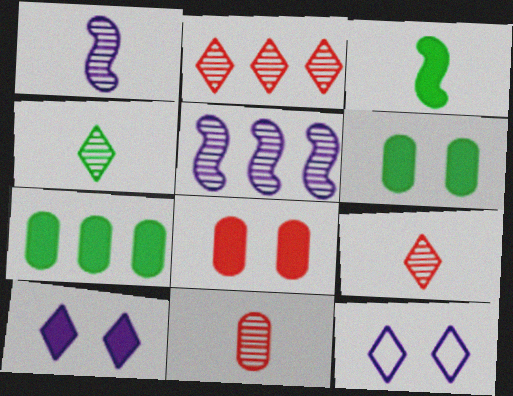[[1, 4, 11]]